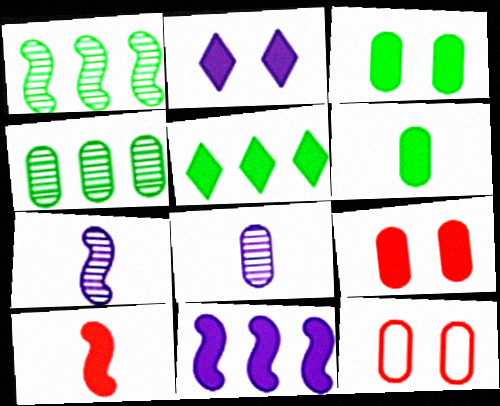[[5, 7, 12]]